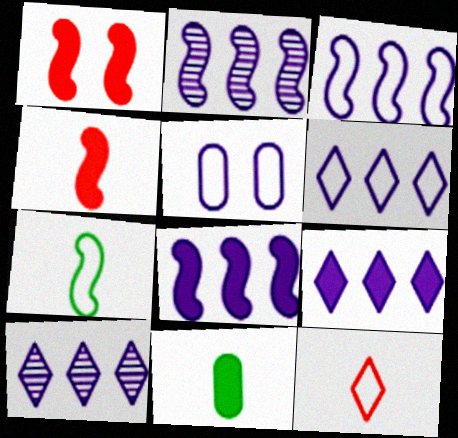[[1, 2, 7], 
[1, 9, 11], 
[2, 3, 8], 
[6, 9, 10]]